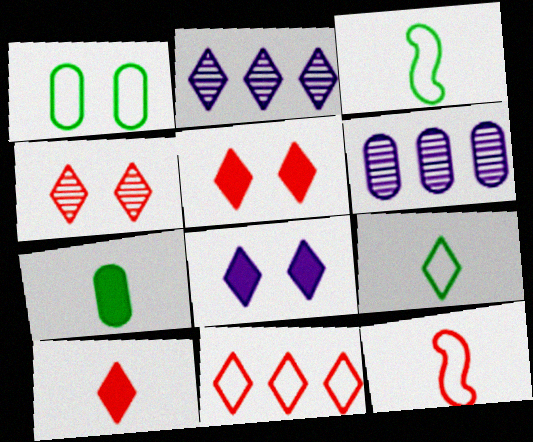[[2, 5, 9], 
[3, 5, 6], 
[4, 10, 11]]